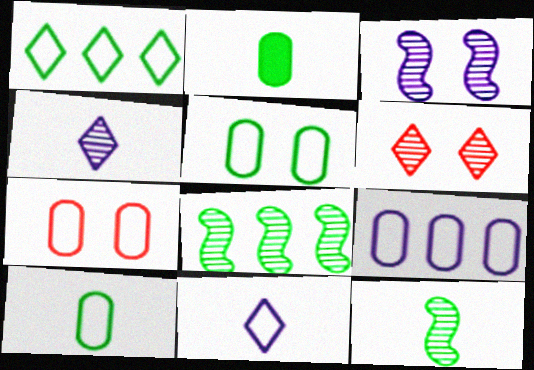[[7, 9, 10]]